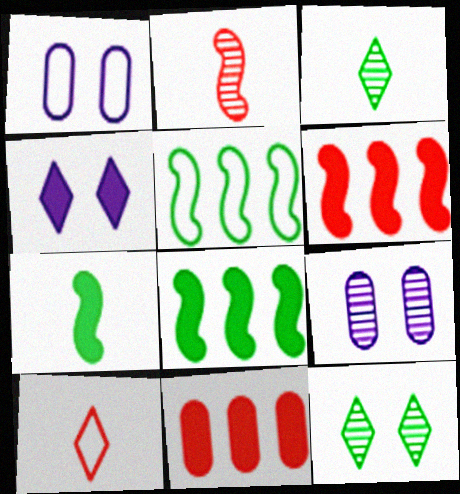[[1, 3, 6], 
[1, 5, 10], 
[4, 7, 11], 
[8, 9, 10]]